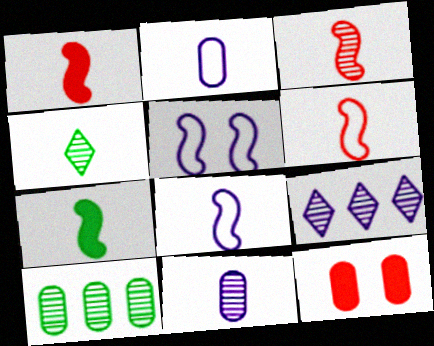[[1, 2, 4], 
[1, 3, 6], 
[2, 10, 12], 
[3, 4, 11], 
[3, 7, 8]]